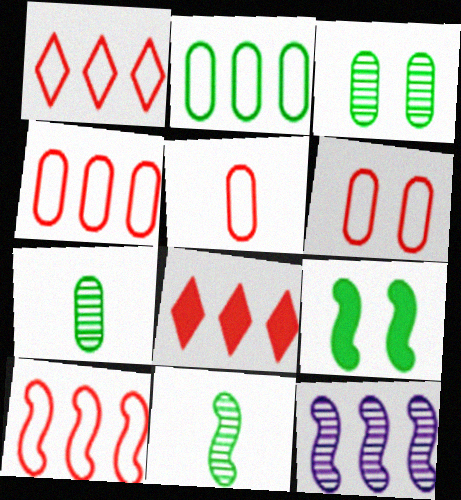[[1, 4, 10], 
[2, 8, 12], 
[4, 5, 6]]